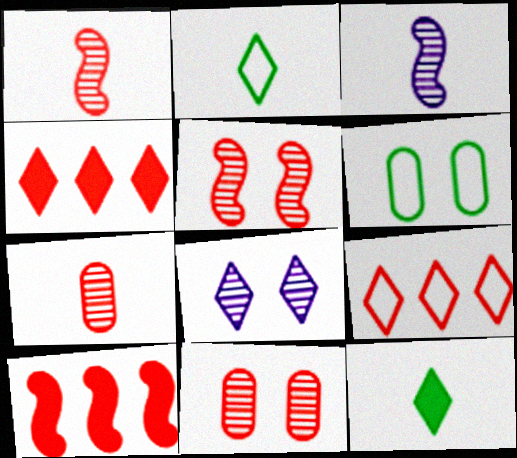[[2, 4, 8], 
[3, 4, 6], 
[8, 9, 12]]